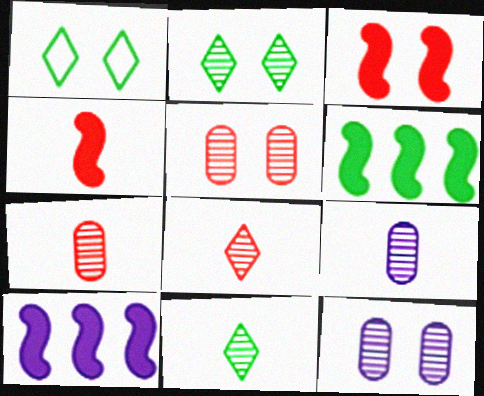[[1, 3, 12], 
[1, 7, 10]]